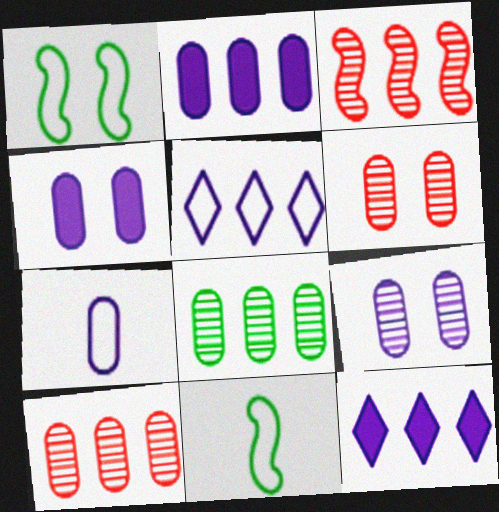[[2, 7, 9], 
[6, 11, 12]]